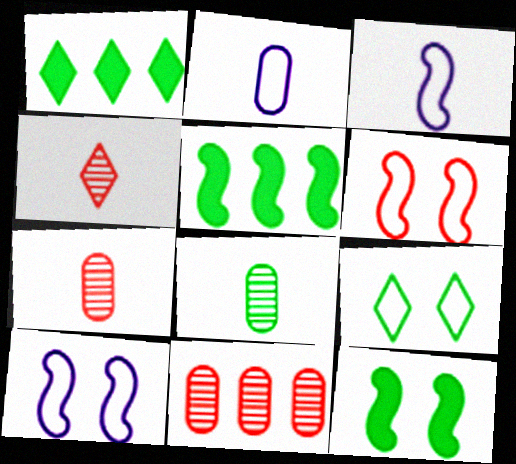[[1, 7, 10], 
[5, 8, 9]]